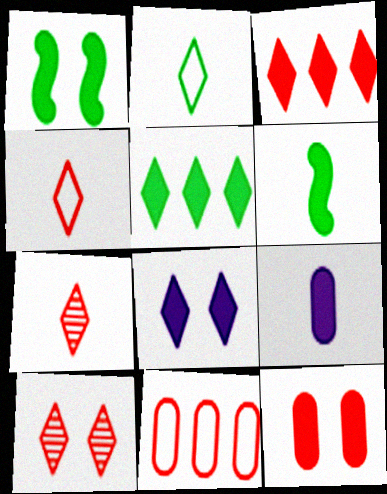[[1, 3, 9], 
[1, 8, 12], 
[3, 4, 10]]